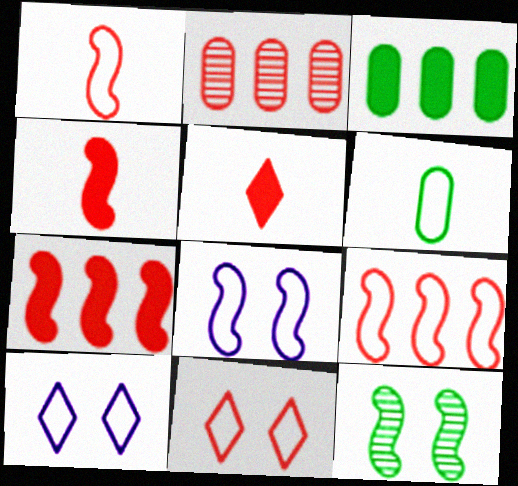[[2, 4, 11], 
[6, 9, 10]]